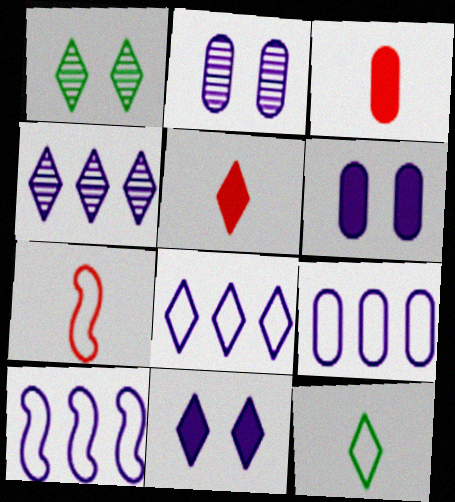[[1, 3, 10], 
[1, 5, 8], 
[8, 9, 10]]